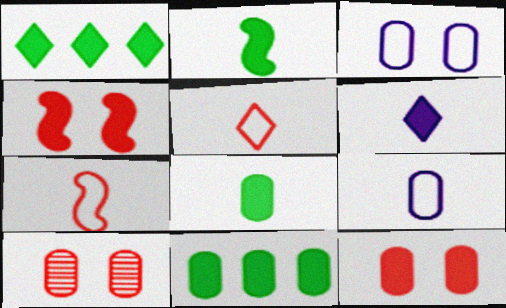[[4, 6, 11], 
[9, 10, 11]]